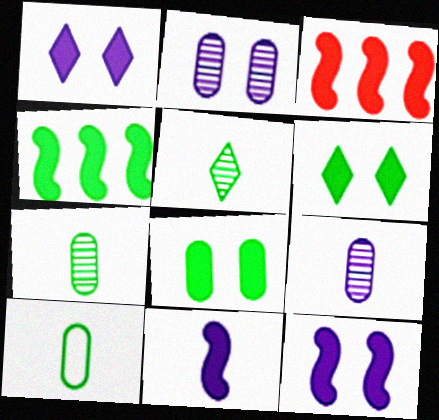[]